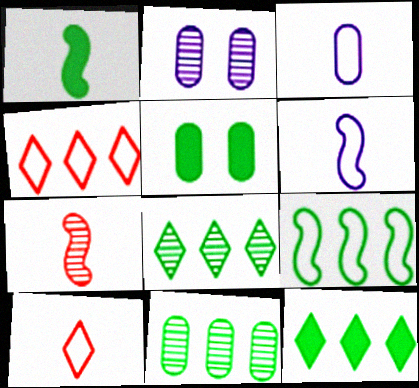[[1, 2, 4], 
[1, 5, 12], 
[1, 6, 7], 
[2, 7, 8], 
[9, 11, 12]]